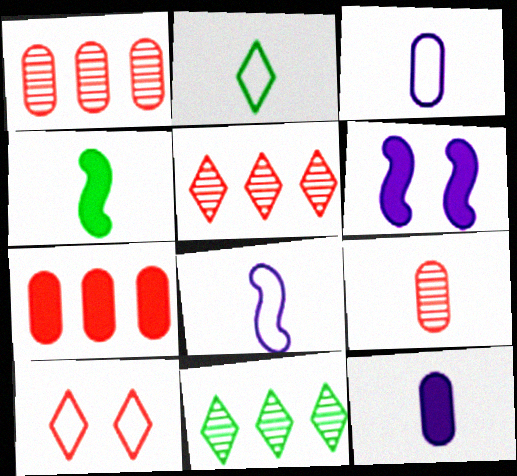[[1, 2, 6]]